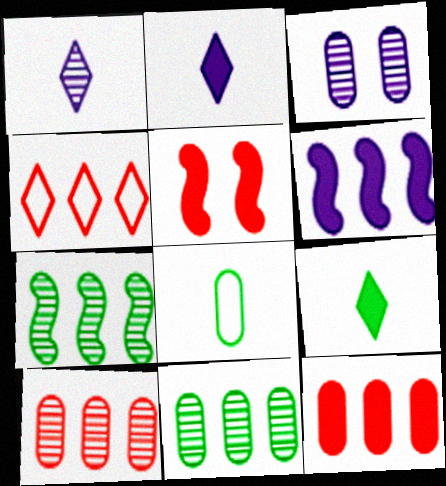[[3, 8, 12], 
[4, 6, 11]]